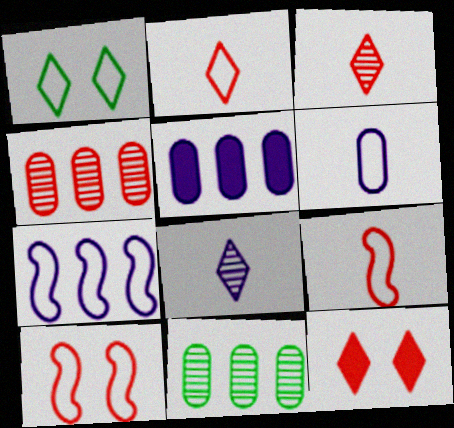[[4, 9, 12]]